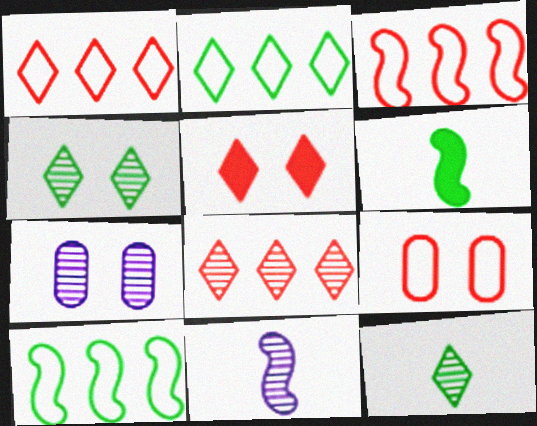[[1, 6, 7]]